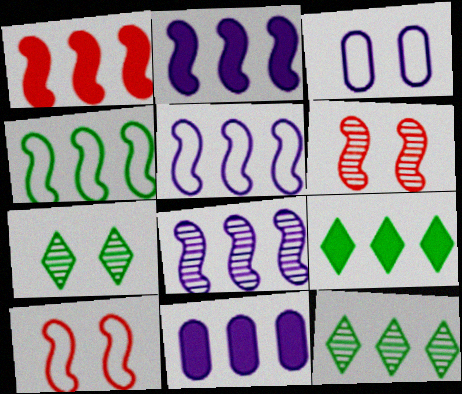[[1, 4, 8], 
[1, 9, 11], 
[2, 5, 8]]